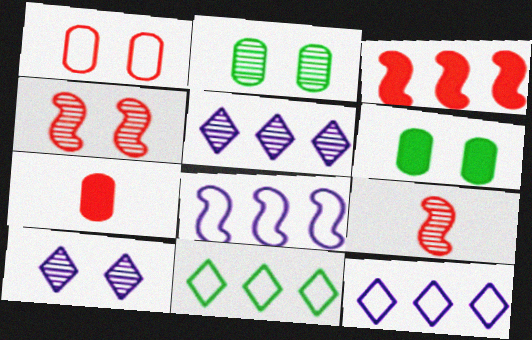[[2, 4, 10], 
[2, 5, 9], 
[6, 9, 12]]